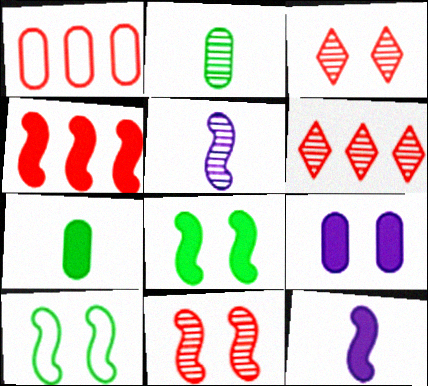[[1, 2, 9], 
[1, 4, 6], 
[3, 9, 10], 
[4, 5, 10], 
[4, 8, 12]]